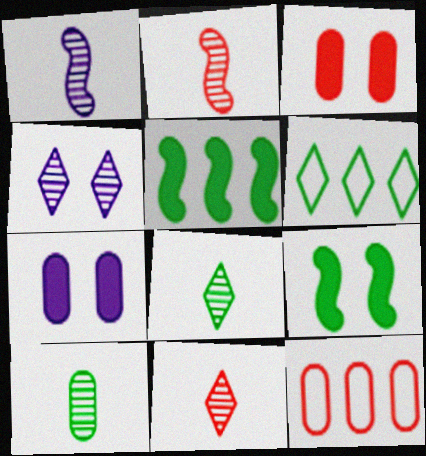[[1, 3, 6], 
[1, 10, 11], 
[2, 6, 7], 
[6, 9, 10], 
[7, 10, 12]]